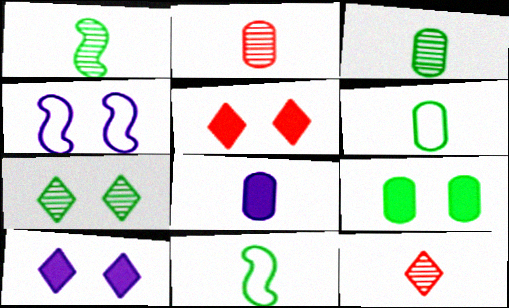[[2, 6, 8], 
[8, 11, 12]]